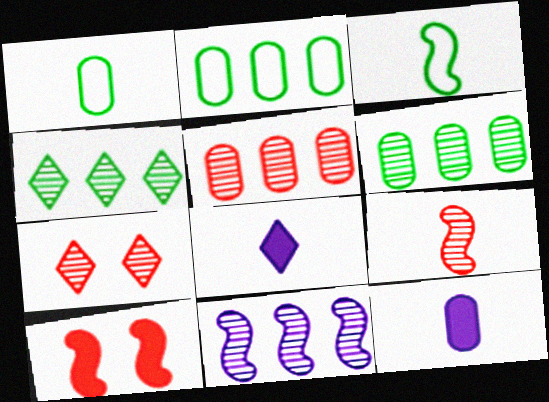[[1, 8, 9], 
[3, 10, 11], 
[4, 5, 11], 
[5, 7, 9]]